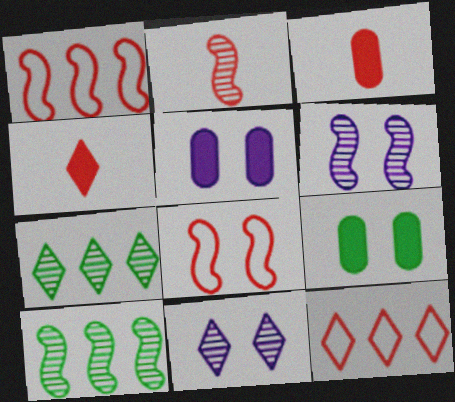[[2, 6, 10], 
[8, 9, 11]]